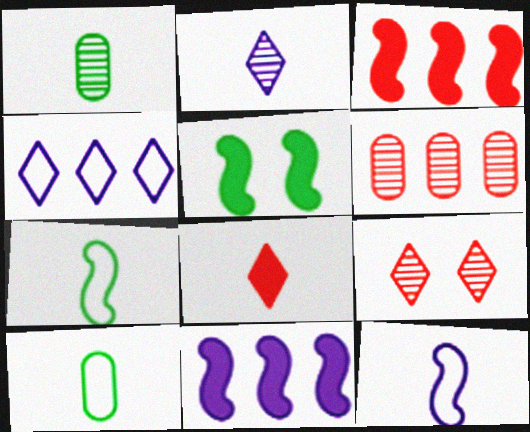[[1, 8, 12], 
[9, 10, 11]]